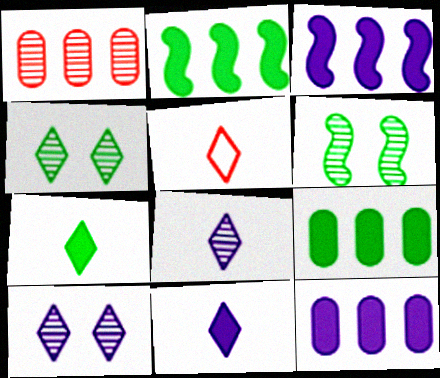[[1, 6, 8], 
[5, 6, 12], 
[5, 7, 8]]